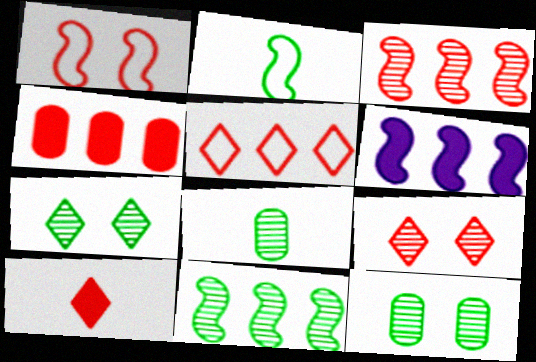[[3, 4, 5], 
[5, 9, 10], 
[7, 8, 11]]